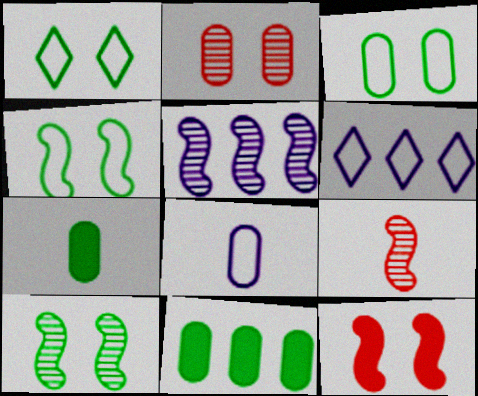[[1, 3, 4], 
[2, 8, 11], 
[5, 9, 10]]